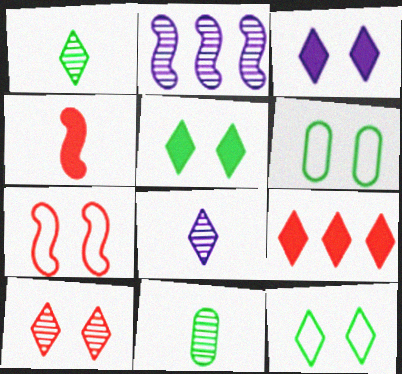[[2, 10, 11], 
[3, 10, 12], 
[8, 9, 12]]